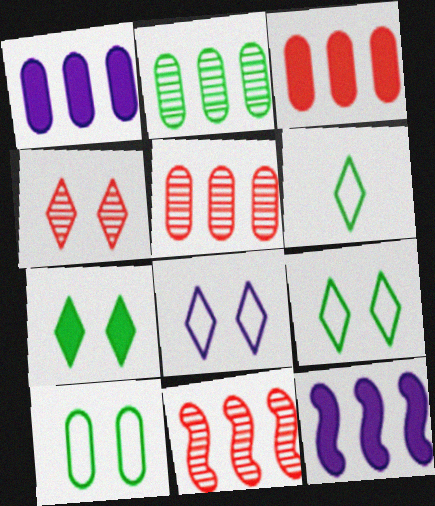[[4, 7, 8]]